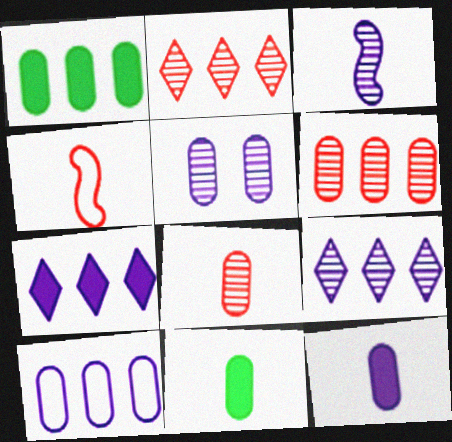[[1, 6, 10], 
[3, 5, 9], 
[5, 10, 12]]